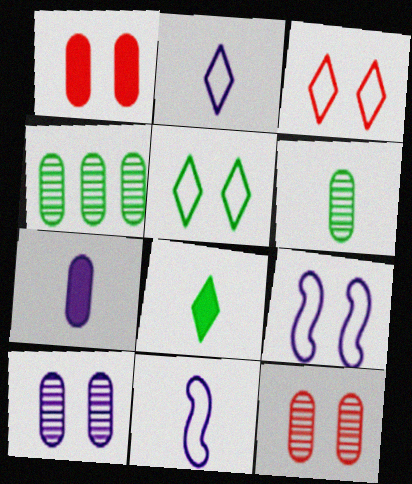[]